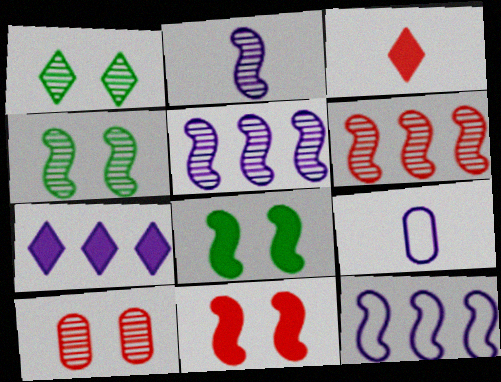[[2, 4, 6]]